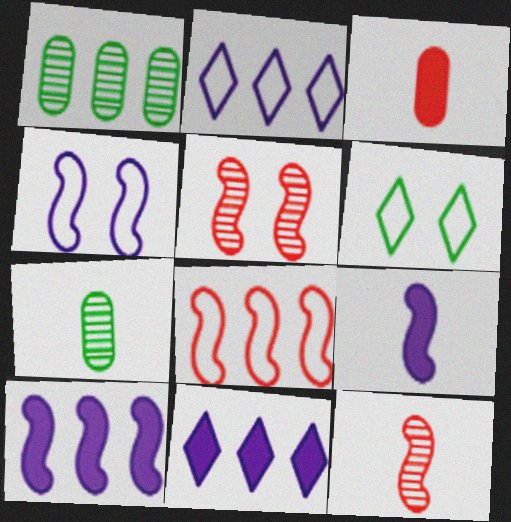[[1, 8, 11]]